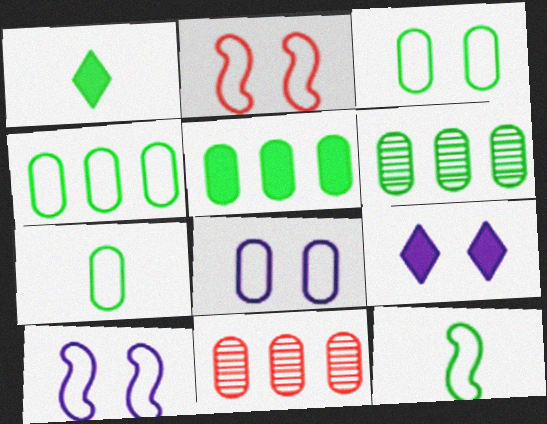[[1, 10, 11], 
[3, 4, 7], 
[4, 5, 6], 
[9, 11, 12]]